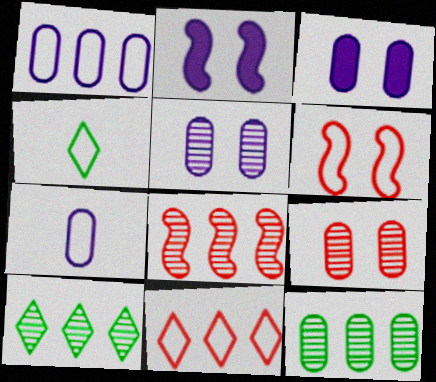[[1, 4, 6], 
[3, 4, 8]]